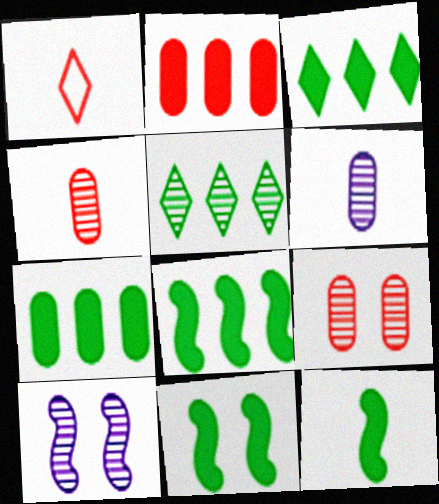[[1, 6, 12], 
[1, 7, 10], 
[3, 7, 8], 
[4, 5, 10], 
[8, 11, 12]]